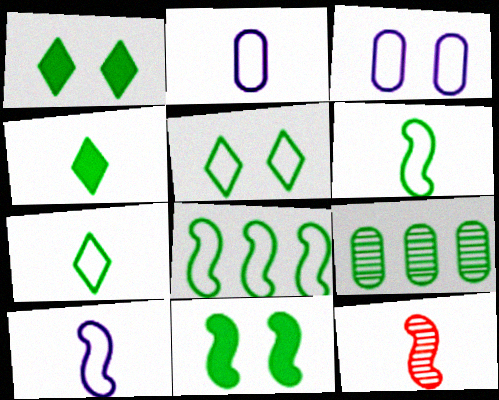[[1, 6, 9], 
[2, 4, 12], 
[7, 9, 11]]